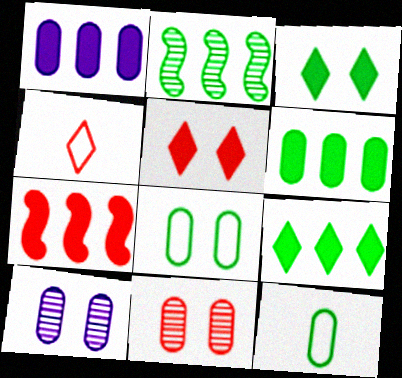[[1, 7, 9], 
[1, 11, 12], 
[2, 3, 12], 
[4, 7, 11]]